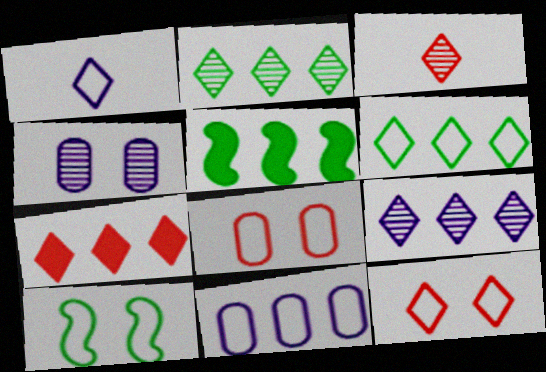[[1, 6, 12], 
[3, 7, 12], 
[6, 7, 9]]